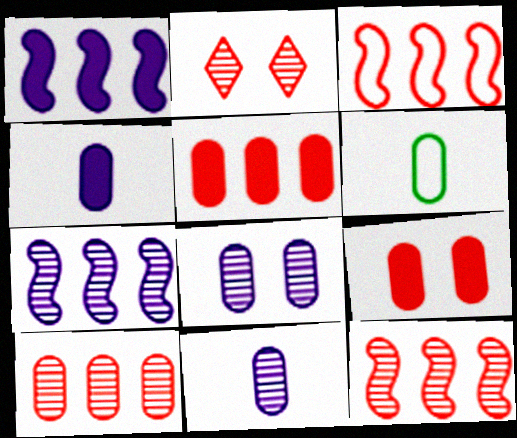[[1, 2, 6], 
[5, 6, 8]]